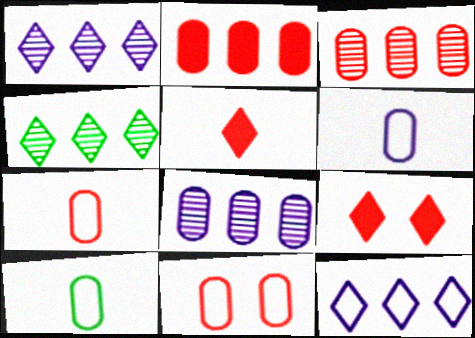[[6, 7, 10]]